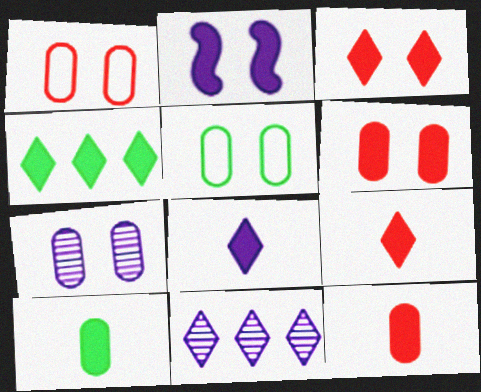[[2, 4, 12], 
[3, 4, 8], 
[5, 6, 7]]